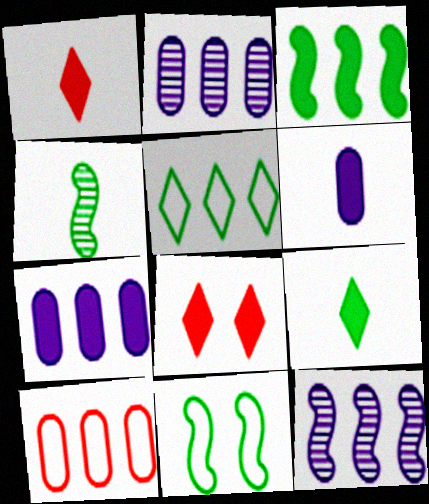[[1, 2, 11], 
[3, 4, 11], 
[3, 6, 8]]